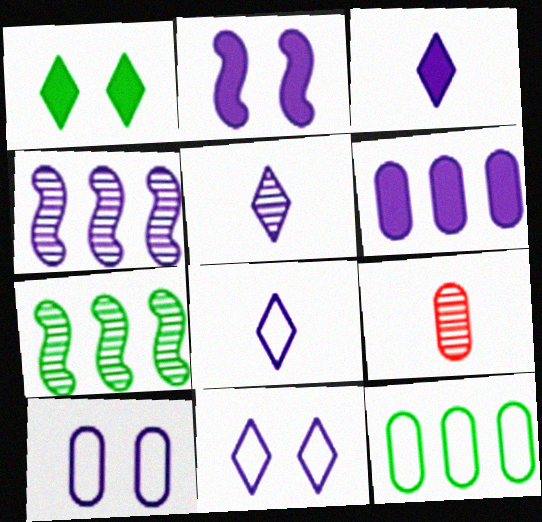[[2, 3, 6], 
[3, 4, 10], 
[3, 5, 8]]